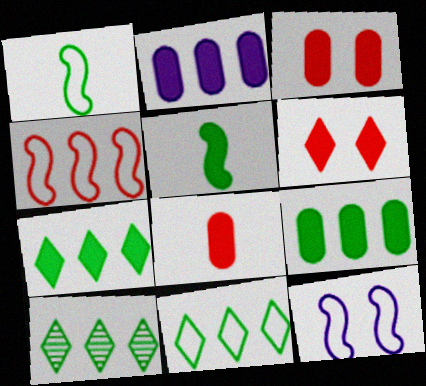[[1, 4, 12], 
[2, 4, 10], 
[2, 5, 6], 
[7, 10, 11], 
[8, 10, 12]]